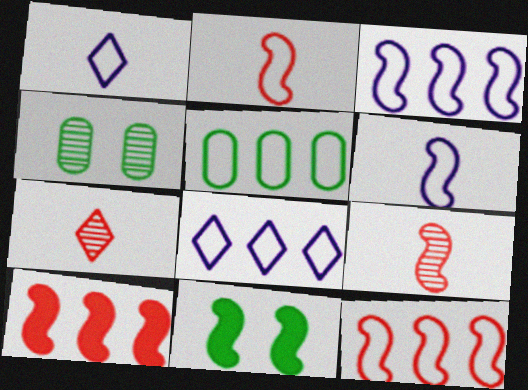[[1, 4, 10], 
[3, 9, 11], 
[5, 8, 12]]